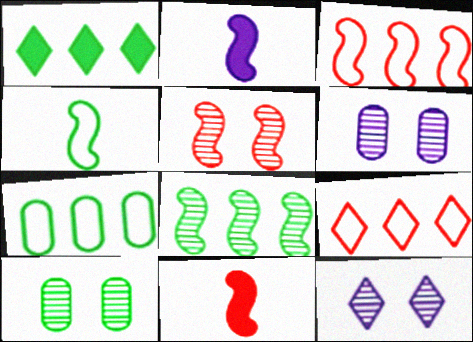[[1, 4, 10], 
[1, 7, 8], 
[2, 9, 10], 
[3, 5, 11], 
[5, 10, 12], 
[7, 11, 12]]